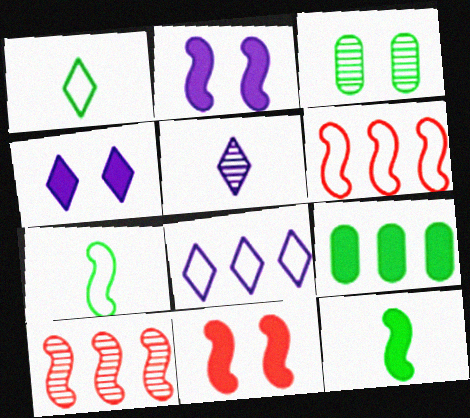[[2, 7, 10], 
[3, 5, 10], 
[4, 5, 8], 
[8, 9, 10]]